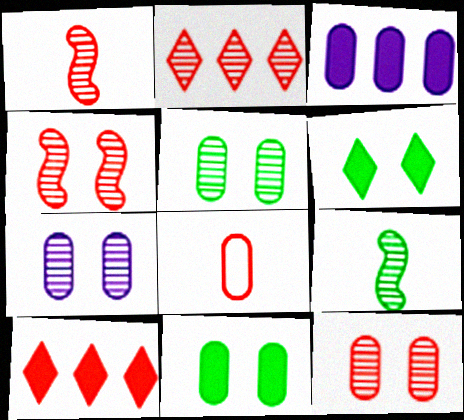[[1, 2, 12], 
[2, 7, 9], 
[3, 5, 8], 
[4, 8, 10], 
[5, 7, 12]]